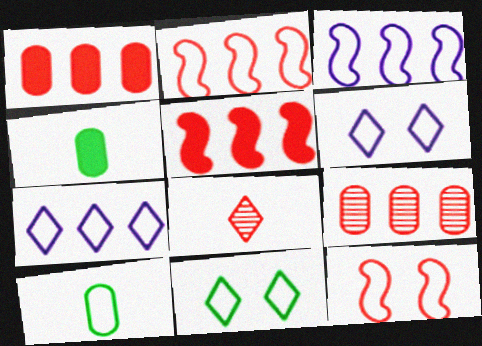[[1, 8, 12], 
[2, 6, 10], 
[7, 10, 12]]